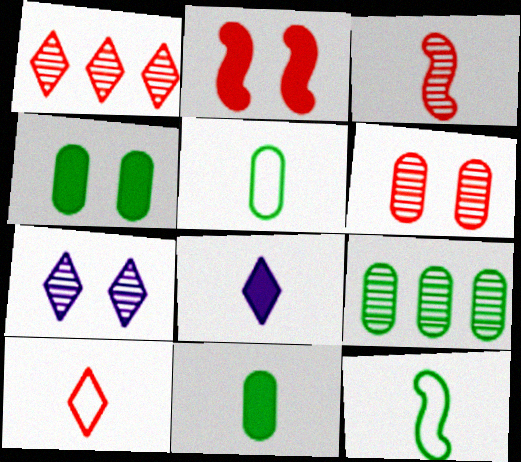[[1, 3, 6], 
[3, 5, 8], 
[3, 7, 9], 
[4, 5, 9]]